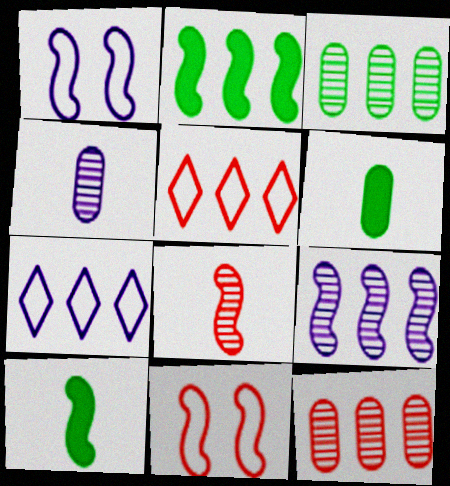[[1, 2, 8], 
[2, 7, 12], 
[9, 10, 11]]